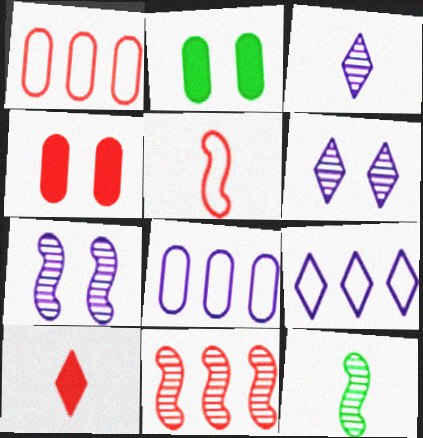[[4, 9, 12], 
[7, 11, 12]]